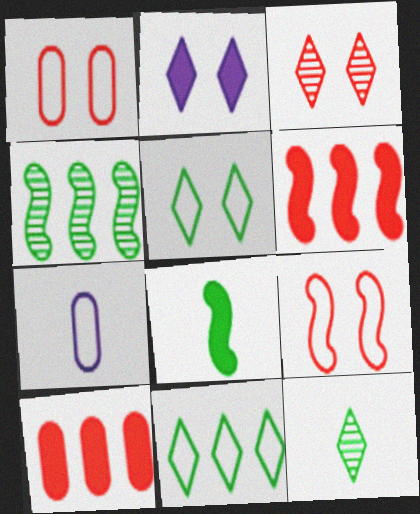[[2, 3, 5], 
[2, 8, 10], 
[7, 9, 11]]